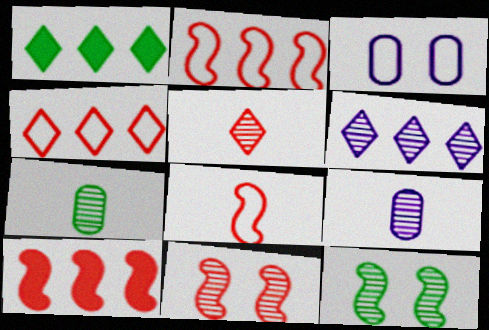[[1, 4, 6], 
[6, 7, 11], 
[8, 10, 11]]